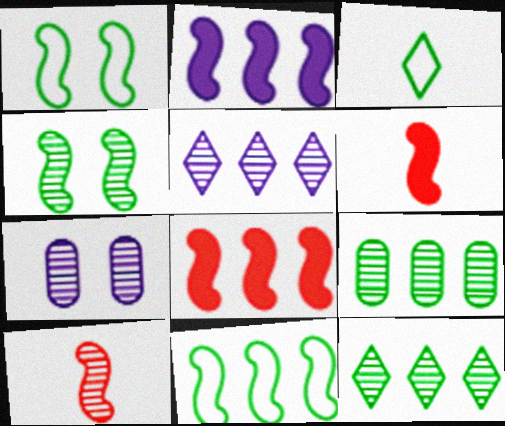[[1, 2, 10], 
[3, 7, 8], 
[7, 10, 12]]